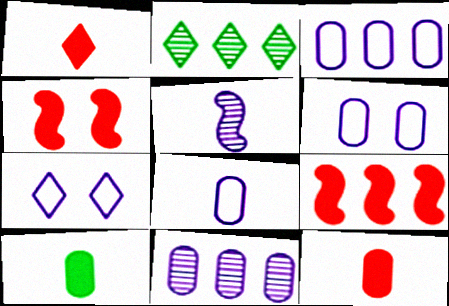[[1, 2, 7], 
[2, 3, 9], 
[2, 4, 8], 
[3, 6, 8]]